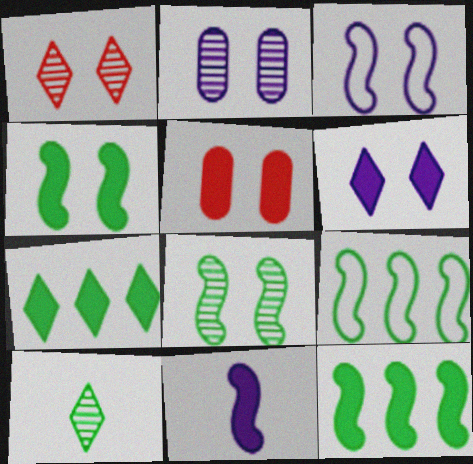[[1, 2, 8], 
[2, 3, 6], 
[4, 5, 6], 
[5, 7, 11]]